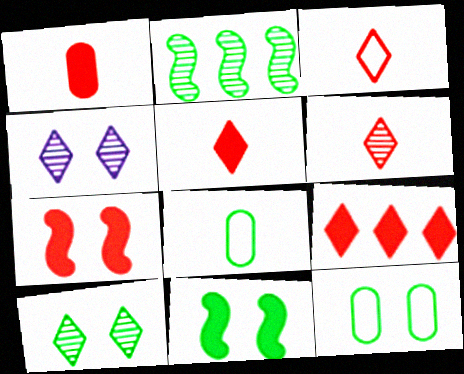[[1, 7, 9], 
[3, 5, 6], 
[4, 7, 12], 
[10, 11, 12]]